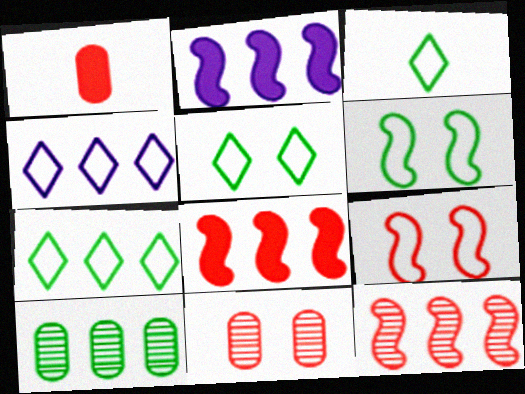[[2, 3, 11], 
[3, 5, 7], 
[4, 8, 10]]